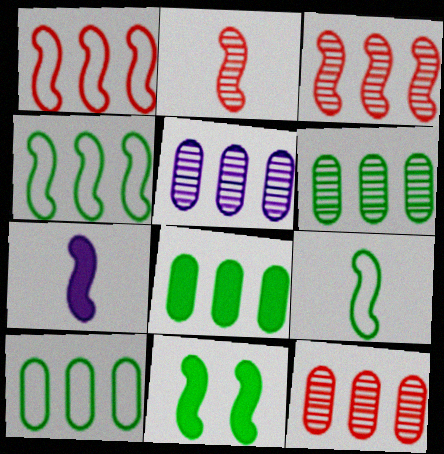[[2, 7, 9], 
[5, 6, 12], 
[6, 8, 10]]